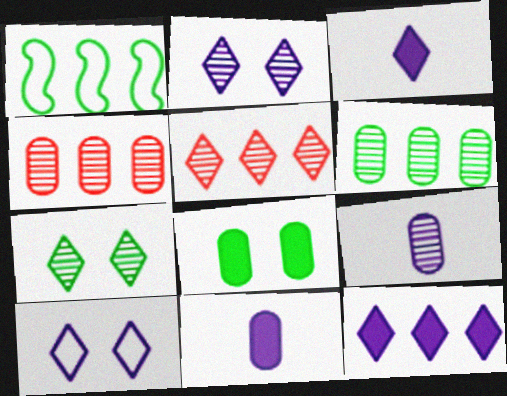[[1, 4, 12]]